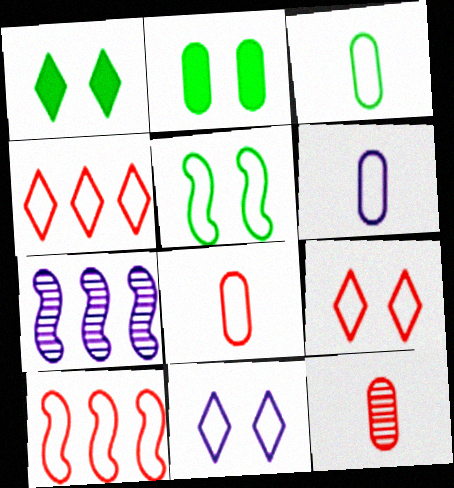[[1, 7, 8], 
[3, 6, 8], 
[3, 10, 11], 
[4, 5, 6], 
[8, 9, 10]]